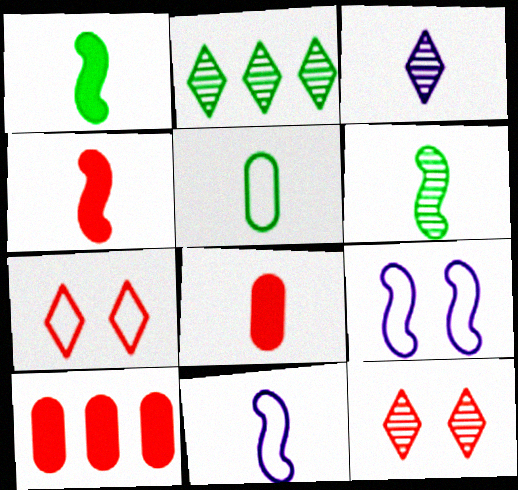[[2, 3, 12], 
[2, 8, 9], 
[3, 4, 5], 
[4, 6, 11]]